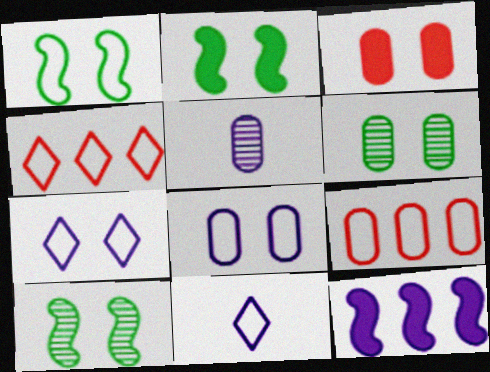[[1, 2, 10], 
[1, 9, 11], 
[2, 4, 5], 
[3, 6, 8], 
[3, 7, 10], 
[5, 7, 12]]